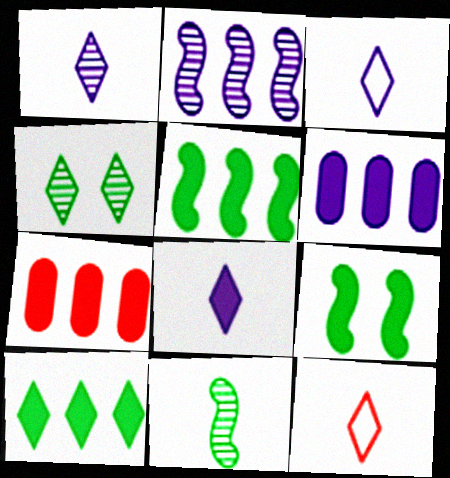[[1, 3, 8], 
[7, 8, 9]]